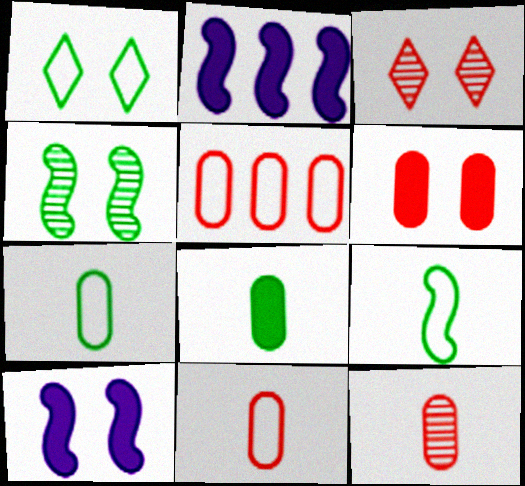[[1, 2, 12], 
[2, 3, 7], 
[5, 6, 12]]